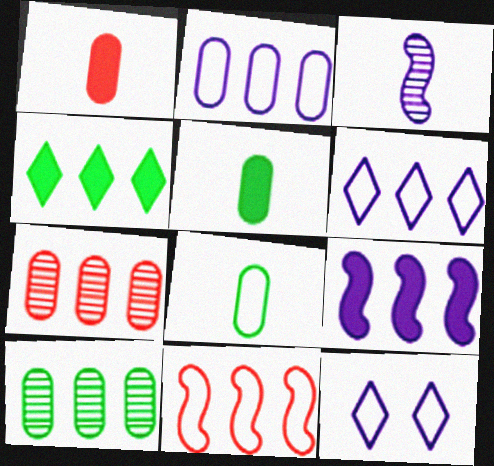[[8, 11, 12]]